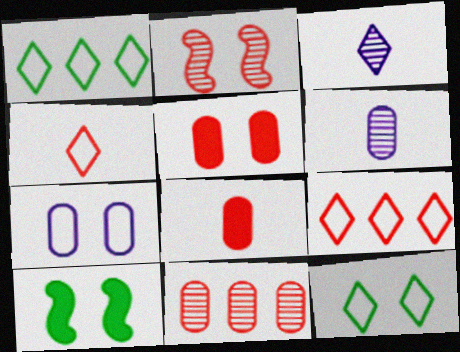[[2, 8, 9], 
[6, 9, 10]]